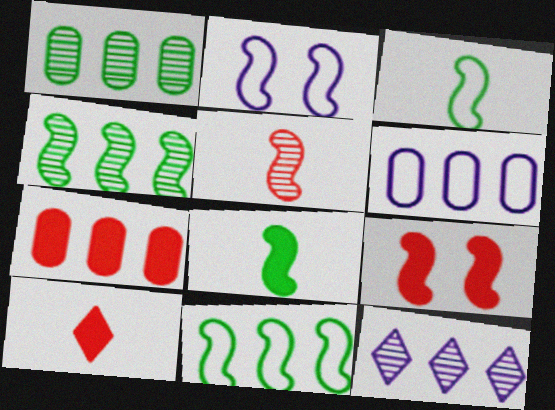[[1, 2, 10], 
[1, 6, 7], 
[7, 9, 10], 
[7, 11, 12]]